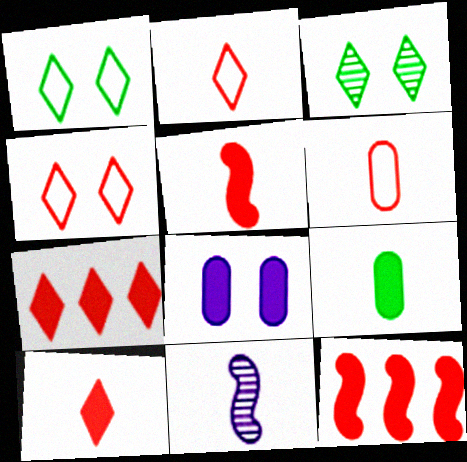[[2, 9, 11]]